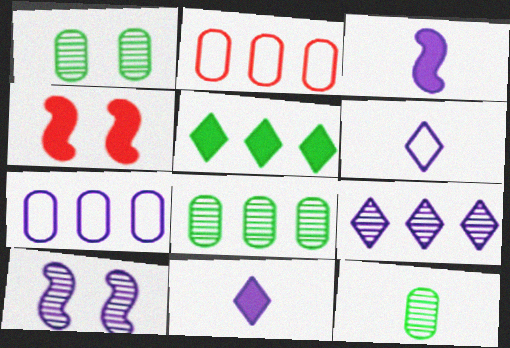[[1, 8, 12], 
[4, 6, 8], 
[7, 10, 11]]